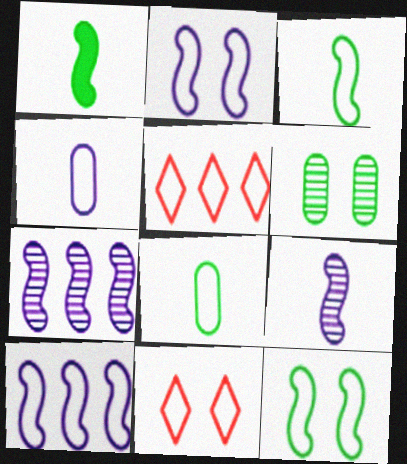[[2, 5, 8], 
[4, 5, 12], 
[8, 10, 11]]